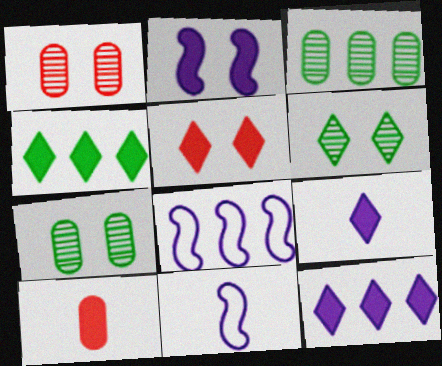[[1, 4, 11], 
[2, 4, 10], 
[3, 5, 11], 
[4, 5, 9], 
[6, 8, 10]]